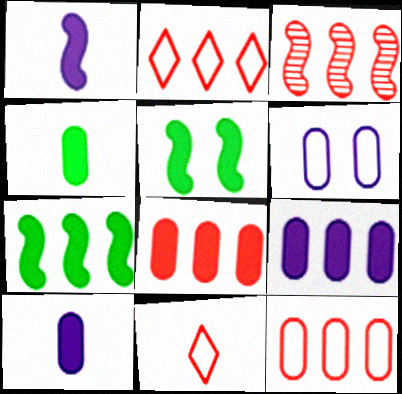[[2, 3, 8]]